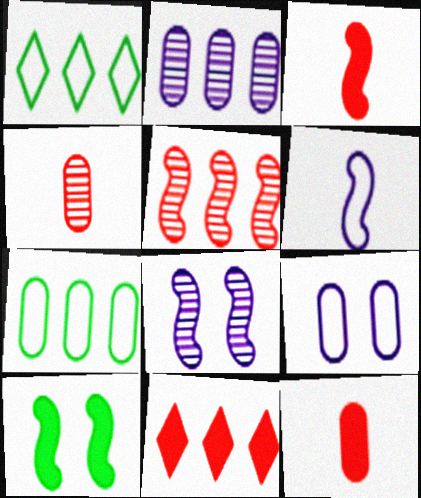[[1, 8, 12], 
[5, 6, 10]]